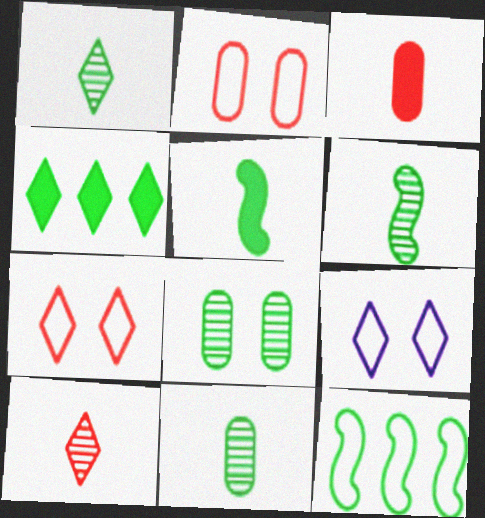[[1, 6, 11], 
[4, 9, 10]]